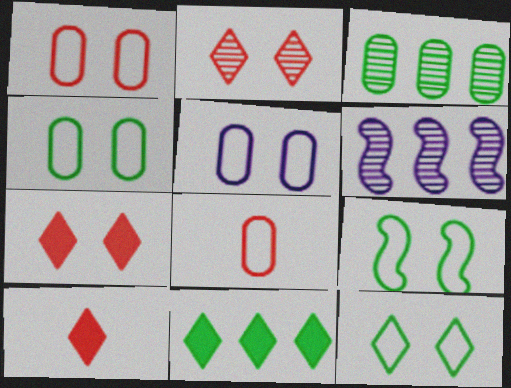[[1, 4, 5], 
[4, 6, 10], 
[4, 9, 12]]